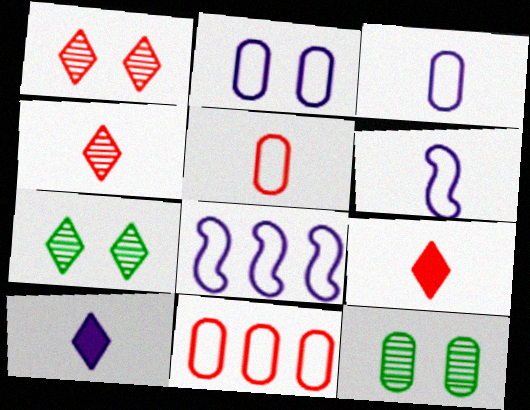[[8, 9, 12]]